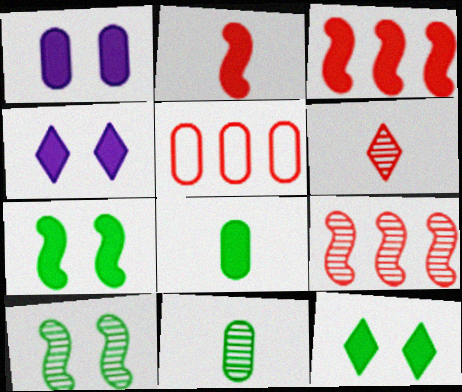[[1, 5, 11], 
[3, 4, 8]]